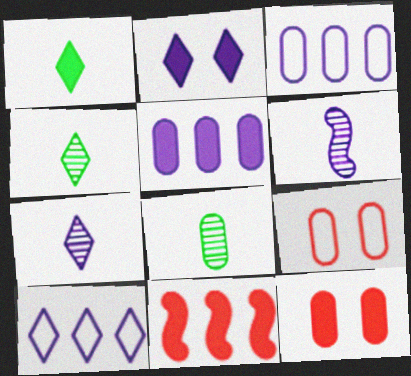[[2, 3, 6], 
[2, 7, 10], 
[3, 8, 12], 
[5, 8, 9]]